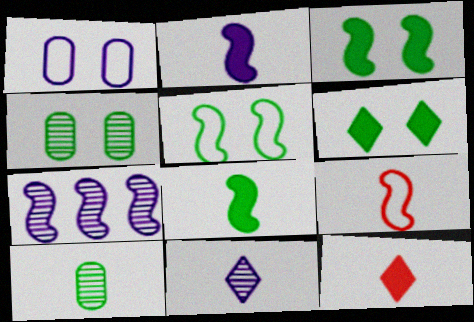[[3, 7, 9], 
[4, 5, 6]]